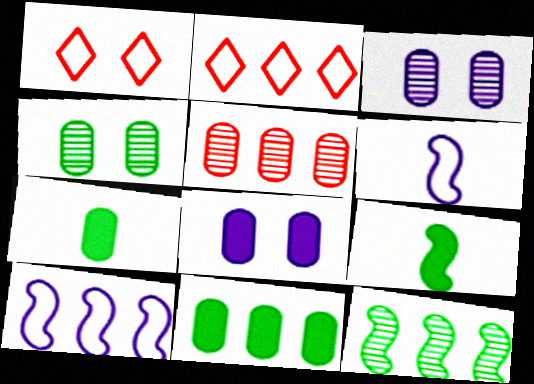[[2, 3, 9]]